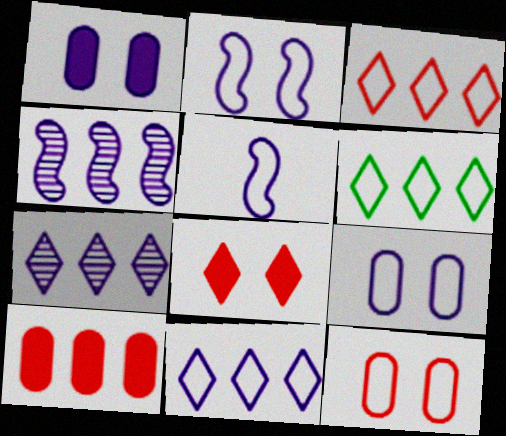[[1, 5, 7], 
[3, 6, 11], 
[4, 6, 10], 
[5, 6, 12], 
[5, 9, 11]]